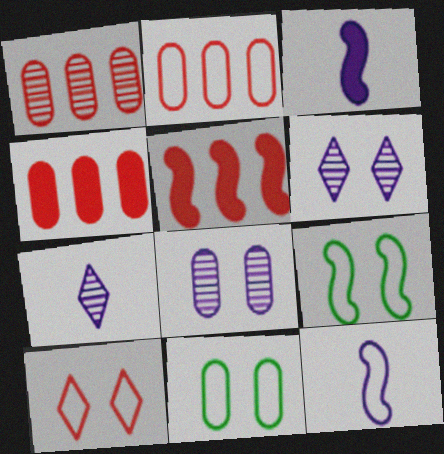[[1, 2, 4], 
[4, 7, 9], 
[5, 7, 11]]